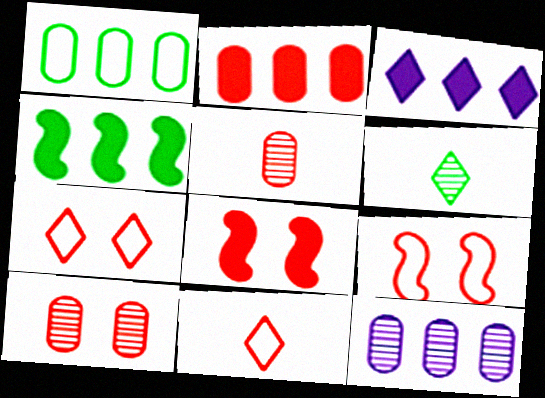[[1, 2, 12], 
[2, 3, 4], 
[3, 6, 7], 
[7, 8, 10]]